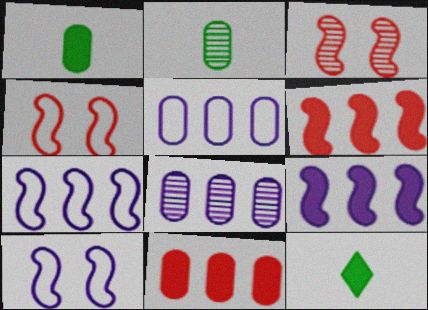[[3, 5, 12], 
[4, 8, 12]]